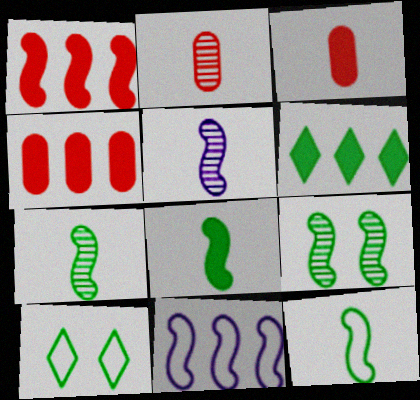[[4, 5, 10], 
[7, 8, 12]]